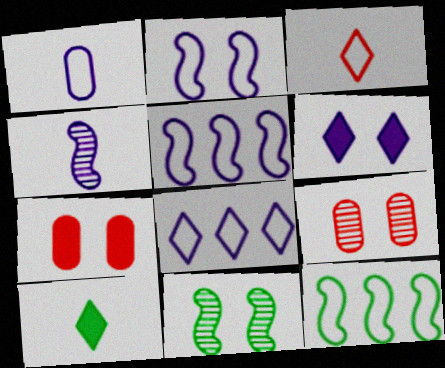[[1, 2, 8], 
[5, 9, 10]]